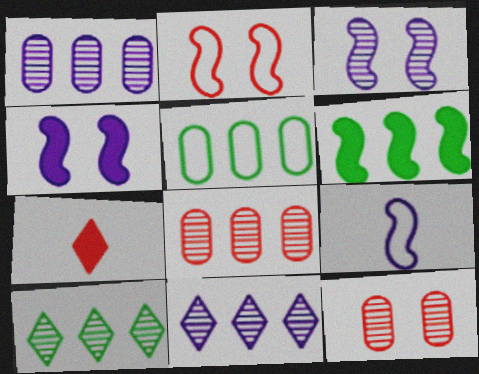[[2, 7, 8], 
[3, 5, 7], 
[5, 6, 10]]